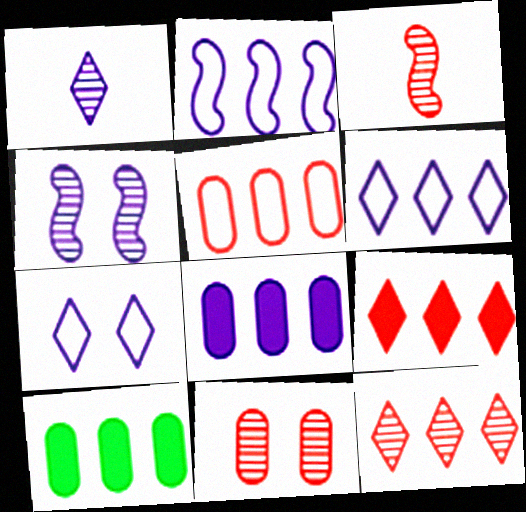[[2, 10, 12], 
[3, 7, 10], 
[3, 11, 12]]